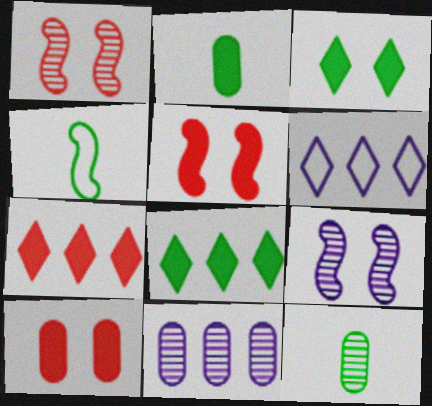[[1, 2, 6], 
[5, 6, 12]]